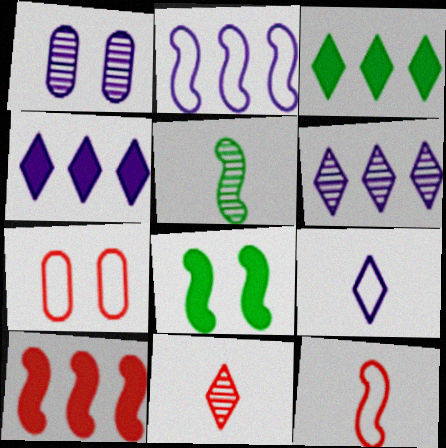[[1, 3, 12], 
[4, 5, 7], 
[7, 10, 11]]